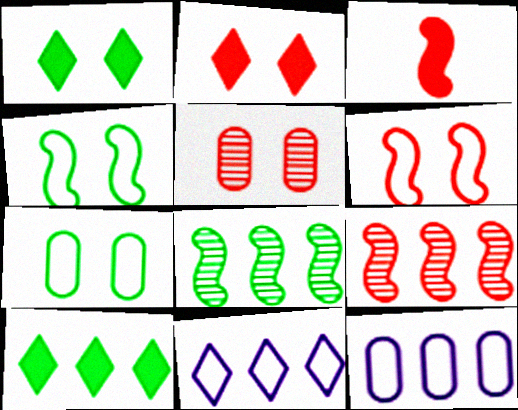[[2, 5, 6], 
[3, 6, 9], 
[9, 10, 12]]